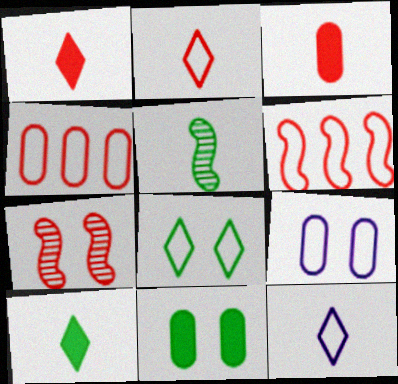[[1, 4, 7], 
[3, 5, 12]]